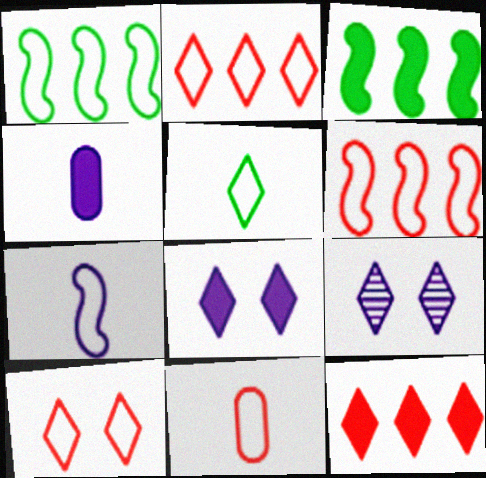[[3, 9, 11], 
[5, 7, 11], 
[5, 9, 12], 
[6, 10, 11]]